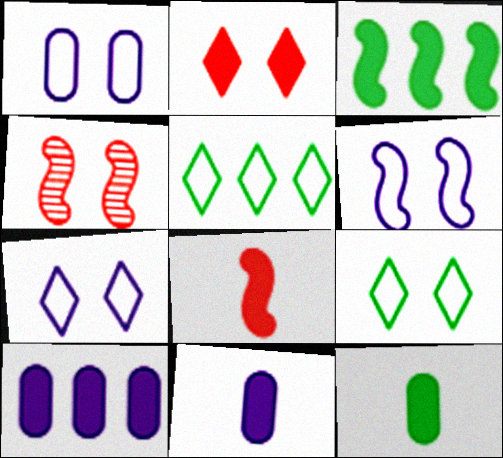[[1, 6, 7], 
[2, 3, 11], 
[4, 5, 11]]